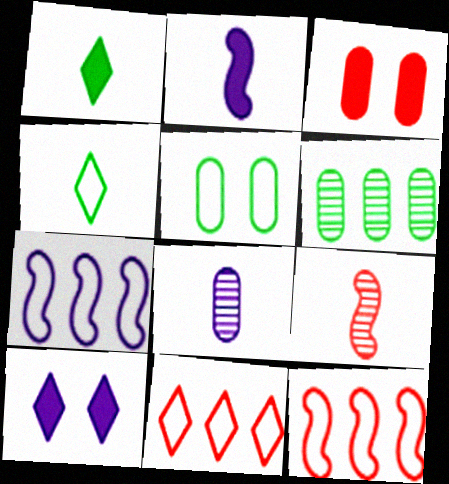[[3, 9, 11], 
[7, 8, 10]]